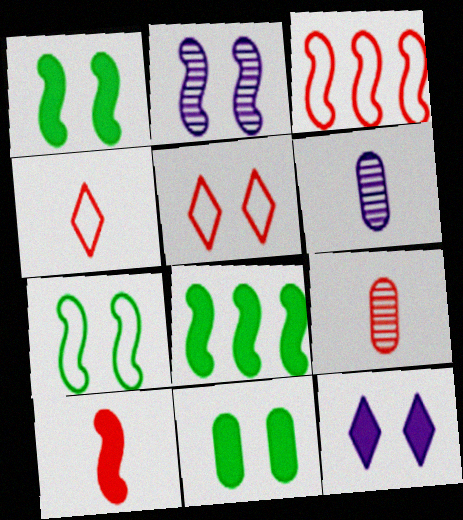[[2, 5, 11], 
[4, 9, 10], 
[5, 6, 8]]